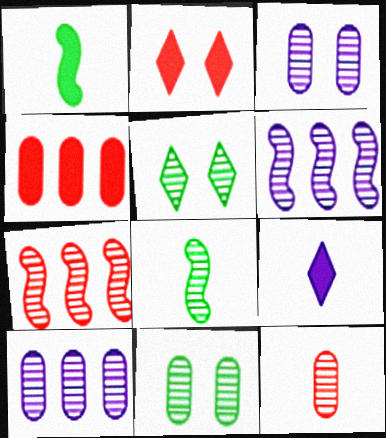[[5, 6, 12], 
[10, 11, 12]]